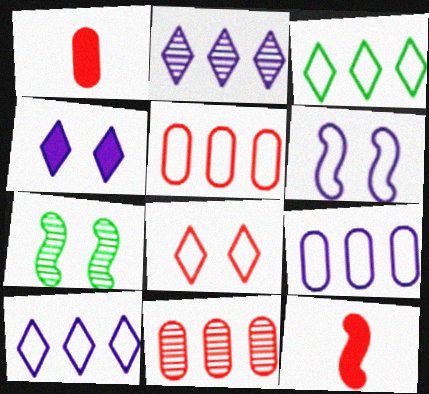[[1, 7, 10], 
[8, 11, 12]]